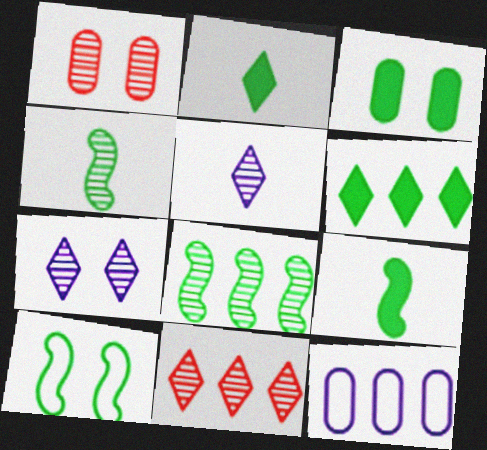[[1, 5, 8], 
[3, 6, 9], 
[8, 9, 10]]